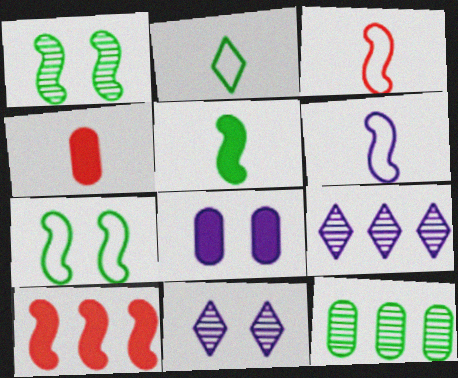[[1, 6, 10], 
[4, 7, 9], 
[6, 8, 9]]